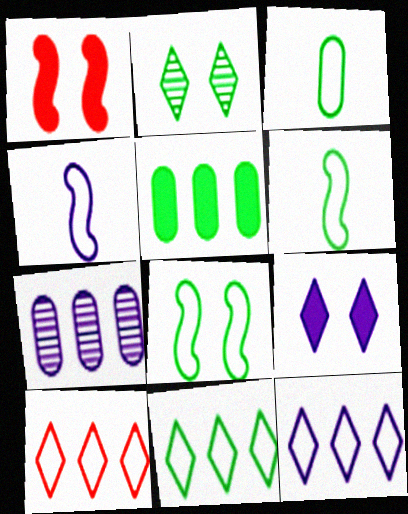[[2, 5, 6], 
[3, 8, 11], 
[4, 7, 9], 
[10, 11, 12]]